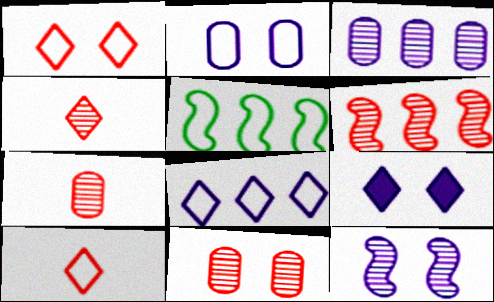[[2, 5, 10], 
[2, 9, 12], 
[4, 6, 11], 
[5, 7, 9]]